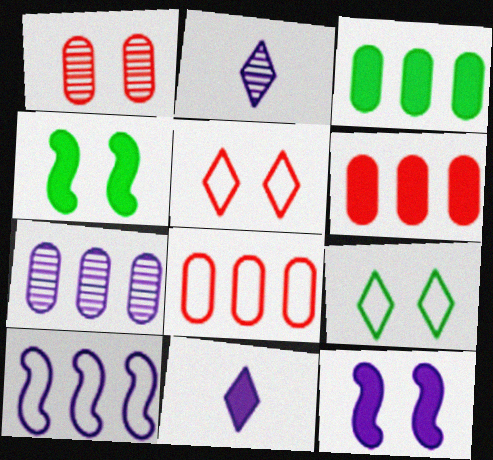[[1, 9, 12], 
[2, 4, 8], 
[3, 7, 8], 
[4, 6, 11]]